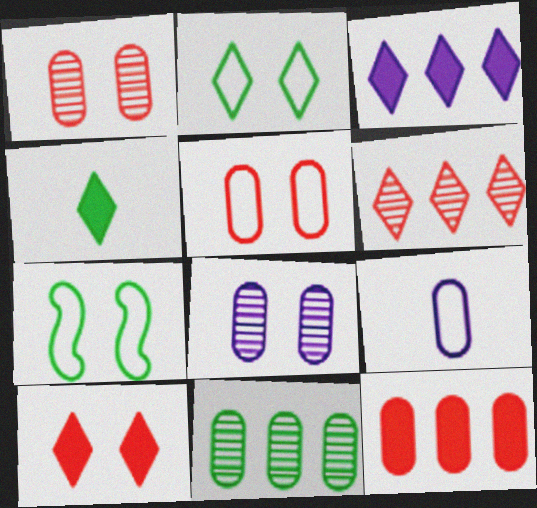[[3, 4, 10], 
[4, 7, 11], 
[7, 8, 10]]